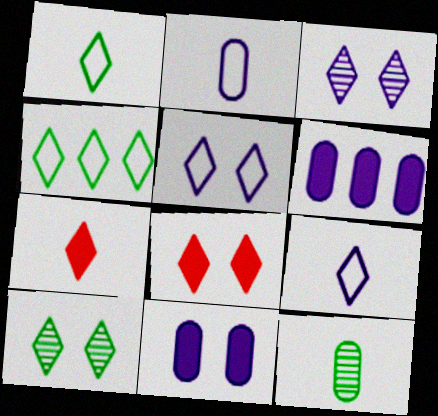[[3, 4, 7], 
[5, 8, 10]]